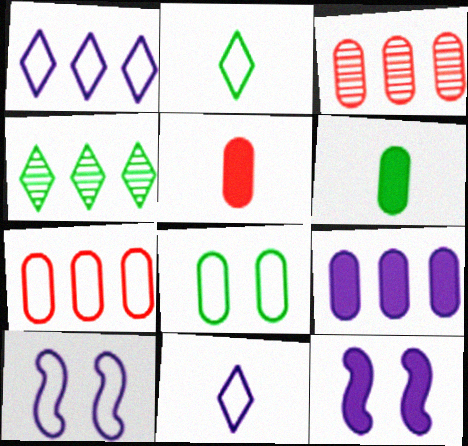[[2, 3, 12], 
[2, 7, 10], 
[4, 5, 10]]